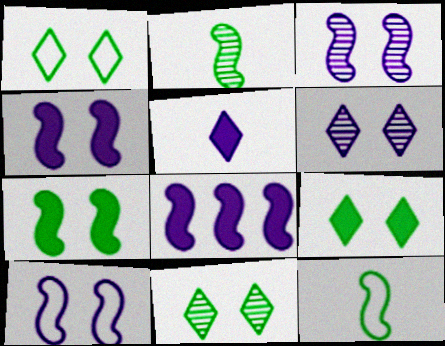[[1, 9, 11], 
[3, 4, 10]]